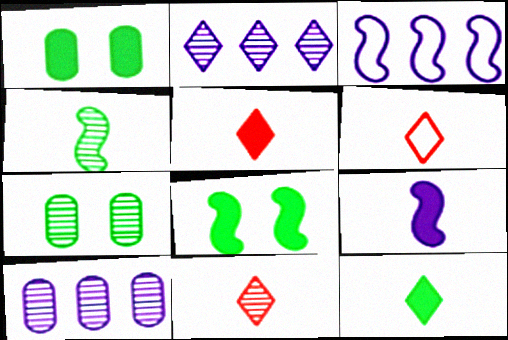[[1, 3, 11], 
[3, 5, 7], 
[5, 6, 11], 
[6, 8, 10]]